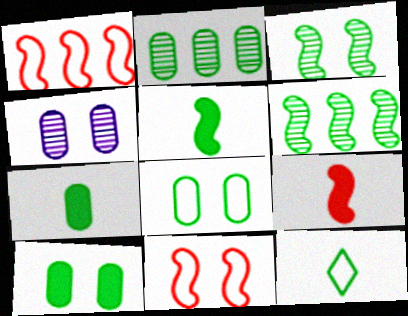[[2, 7, 8], 
[6, 10, 12]]